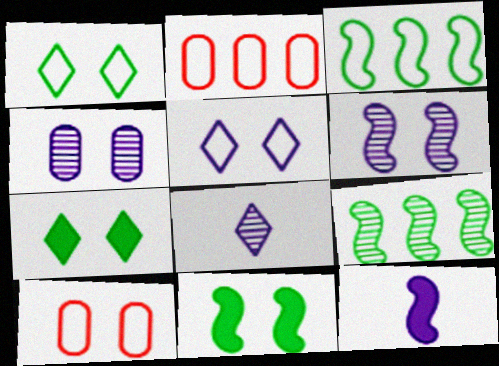[[2, 8, 11], 
[6, 7, 10]]